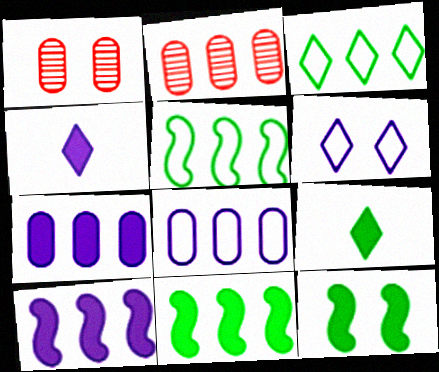[[1, 4, 5], 
[1, 6, 12], 
[2, 3, 10]]